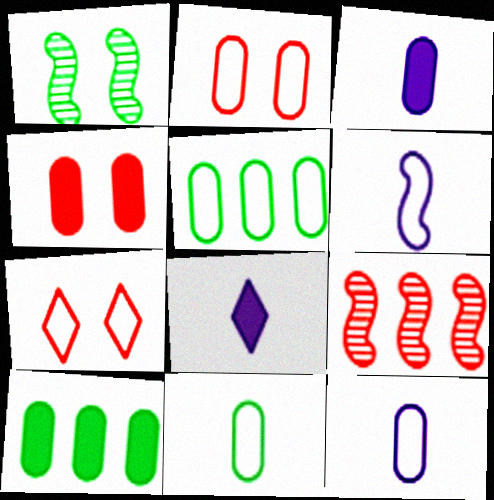[[2, 5, 12], 
[3, 4, 10], 
[5, 6, 7]]